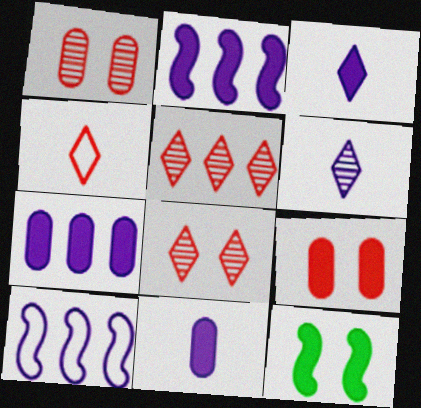[]